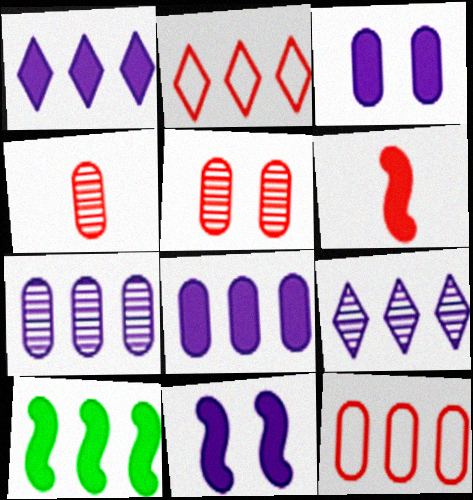[[2, 5, 6], 
[2, 7, 10], 
[6, 10, 11], 
[9, 10, 12]]